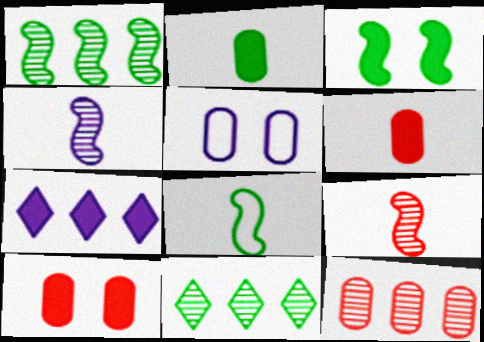[[1, 3, 8], 
[2, 5, 12], 
[3, 6, 7], 
[4, 5, 7]]